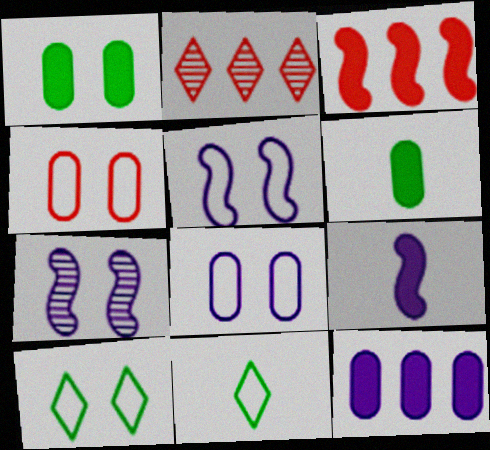[[2, 5, 6], 
[4, 5, 10]]